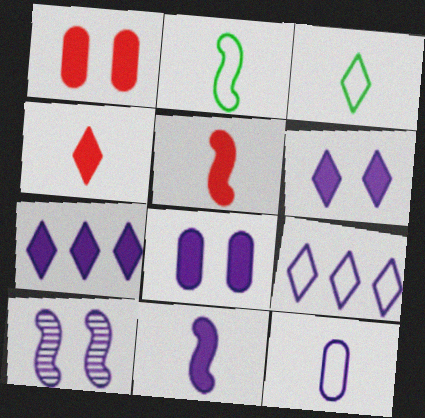[[7, 8, 11], 
[7, 10, 12]]